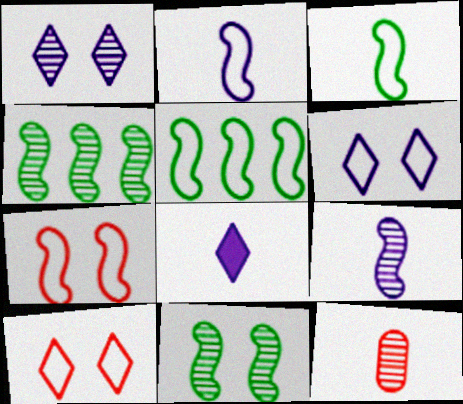[[1, 4, 12], 
[2, 5, 7], 
[3, 8, 12]]